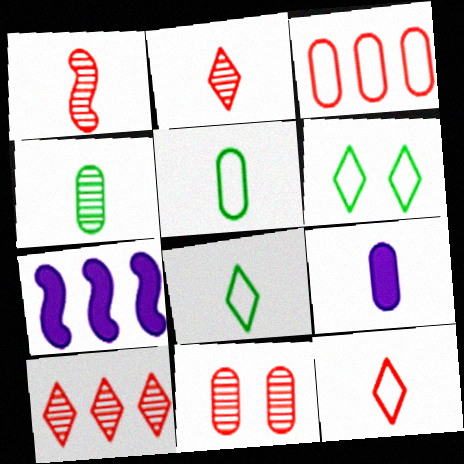[[1, 8, 9], 
[1, 10, 11], 
[7, 8, 11]]